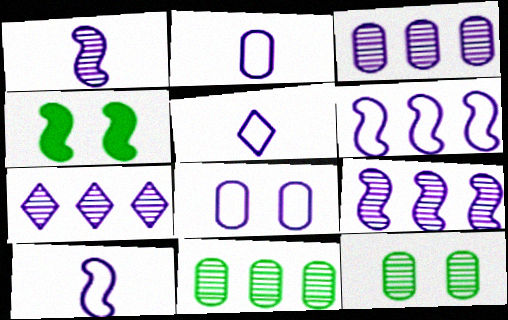[[2, 5, 10], 
[3, 7, 9], 
[5, 6, 8]]